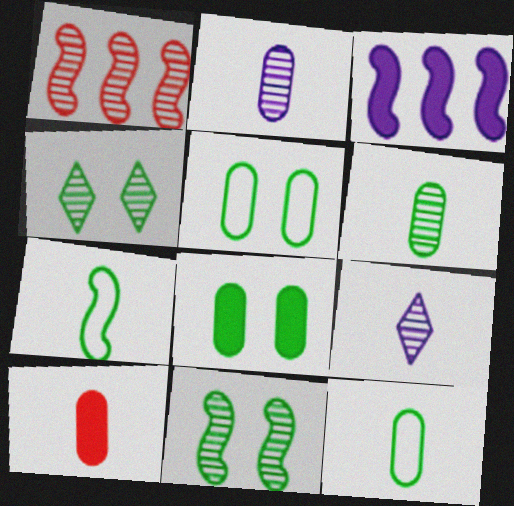[[1, 2, 4], 
[2, 10, 12], 
[7, 9, 10]]